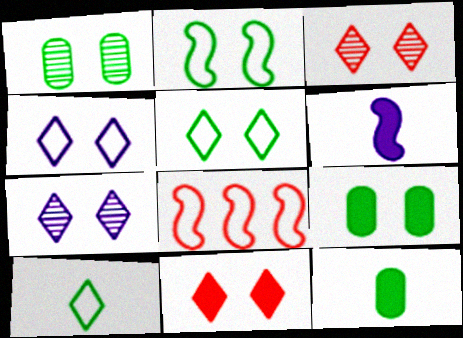[[5, 7, 11], 
[7, 8, 12]]